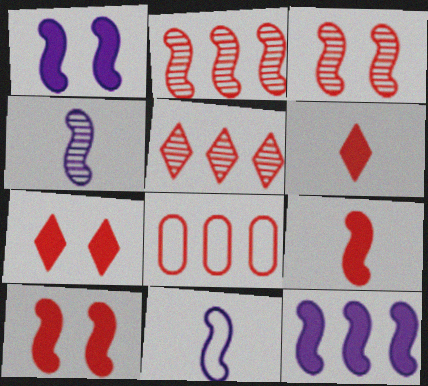[[3, 6, 8]]